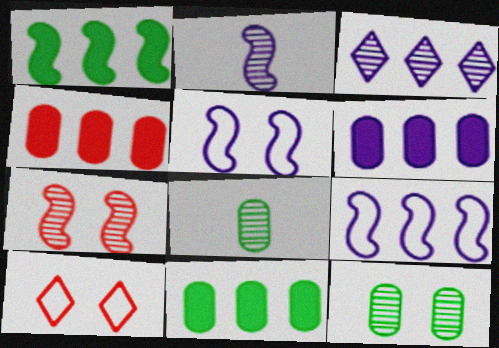[[2, 10, 11], 
[3, 6, 9], 
[3, 7, 8], 
[4, 6, 11]]